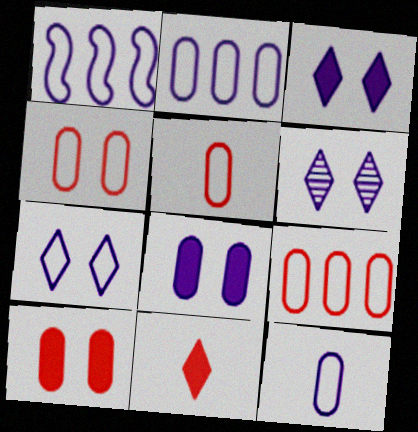[[1, 7, 12], 
[3, 6, 7], 
[4, 5, 9]]